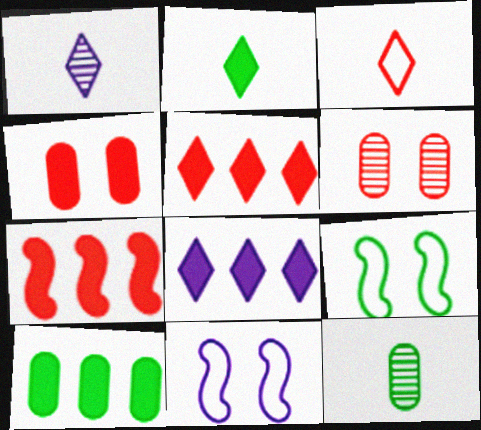[[1, 2, 3], 
[3, 6, 7], 
[5, 11, 12], 
[7, 8, 10]]